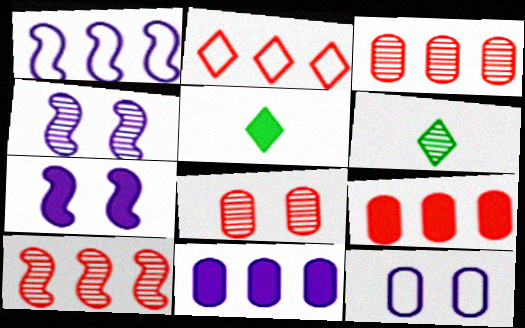[[1, 5, 8], 
[2, 9, 10], 
[3, 4, 6], 
[5, 7, 9], 
[5, 10, 12]]